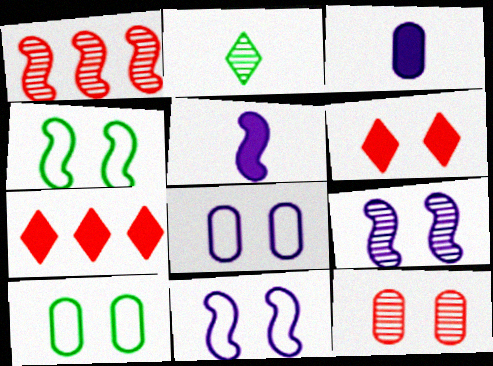[[1, 4, 5], 
[6, 9, 10]]